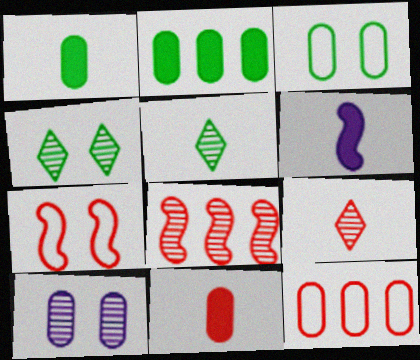[[1, 10, 12], 
[4, 6, 12], 
[5, 8, 10]]